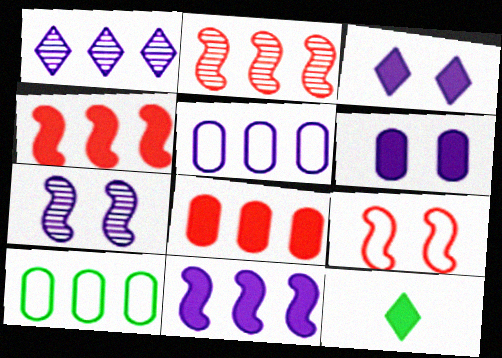[[1, 4, 10], 
[1, 5, 11], 
[4, 6, 12]]